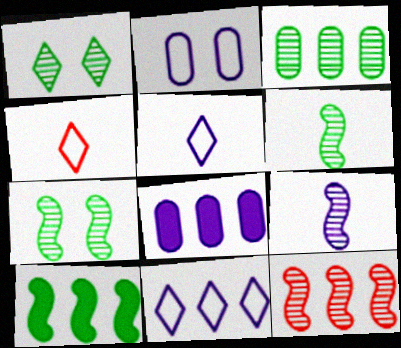[[1, 3, 6], 
[4, 7, 8], 
[7, 9, 12]]